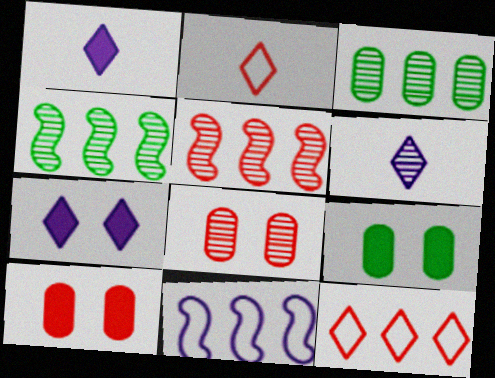[[2, 5, 10], 
[4, 6, 8]]